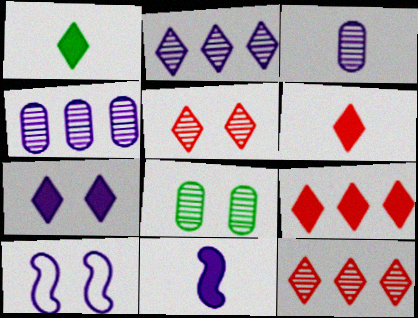[[1, 7, 9]]